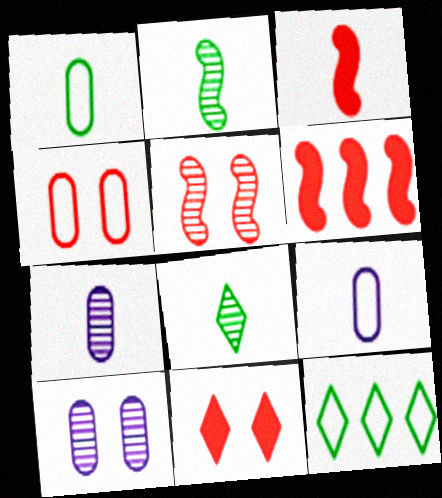[[3, 8, 9], 
[3, 10, 12], 
[4, 5, 11]]